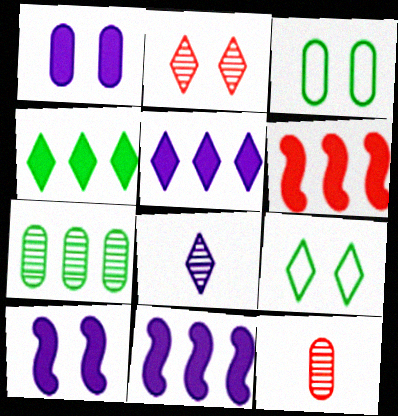[[2, 3, 10], 
[3, 6, 8], 
[9, 11, 12]]